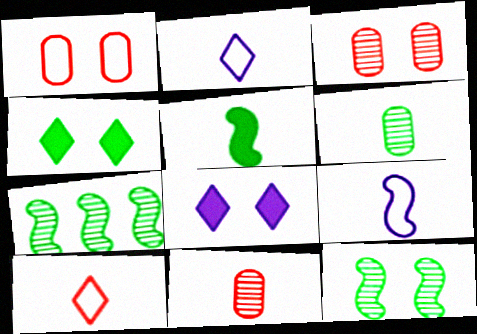[[1, 8, 12], 
[2, 5, 11]]